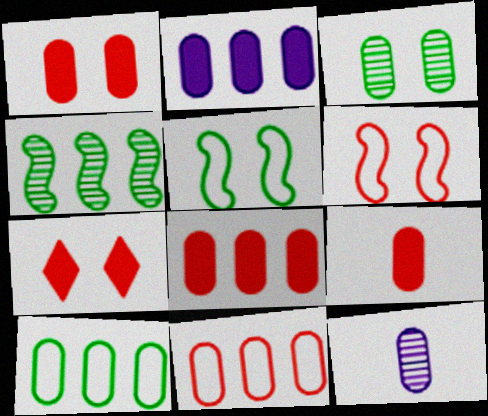[[1, 8, 9], 
[1, 10, 12]]